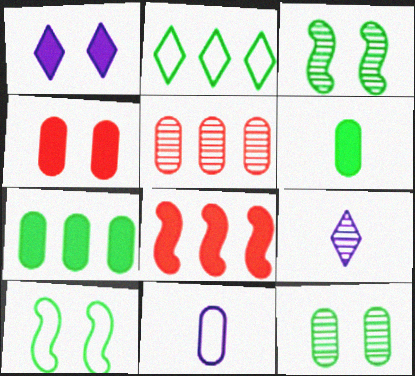[[1, 6, 8], 
[2, 3, 6], 
[3, 5, 9]]